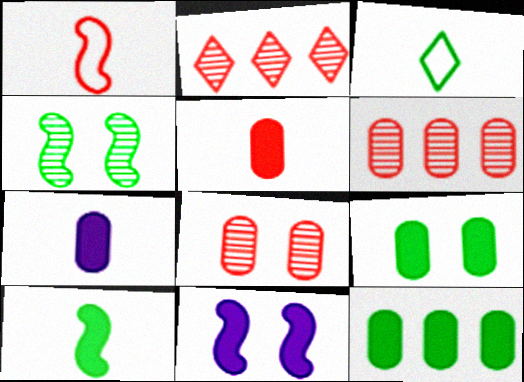[[3, 4, 12], 
[3, 6, 11]]